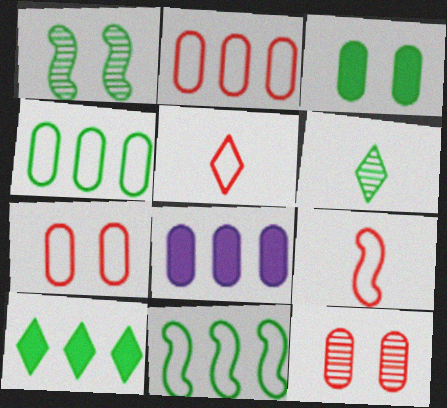[[1, 5, 8], 
[3, 6, 11]]